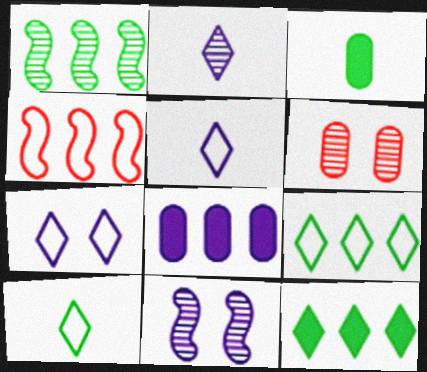[[1, 2, 6], 
[5, 8, 11]]